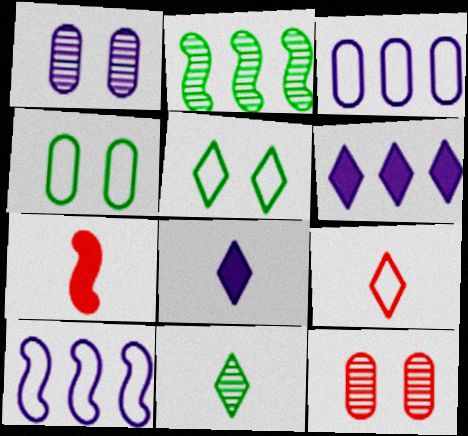[[1, 8, 10], 
[4, 9, 10], 
[8, 9, 11]]